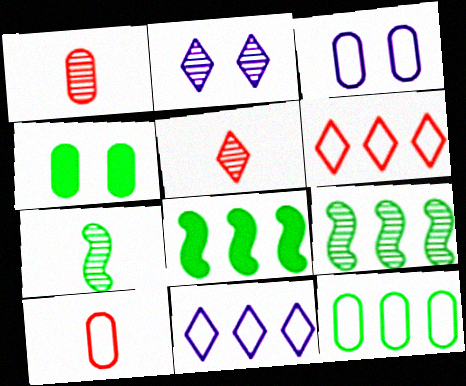[[1, 2, 9], 
[2, 8, 10], 
[3, 5, 8], 
[3, 10, 12]]